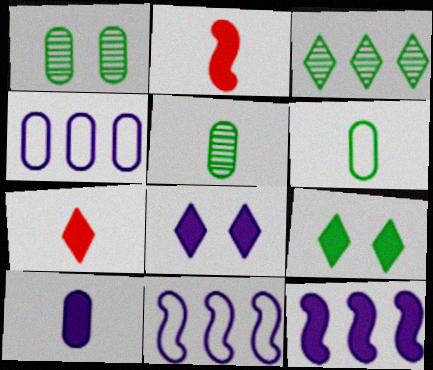[[1, 7, 11], 
[8, 10, 12]]